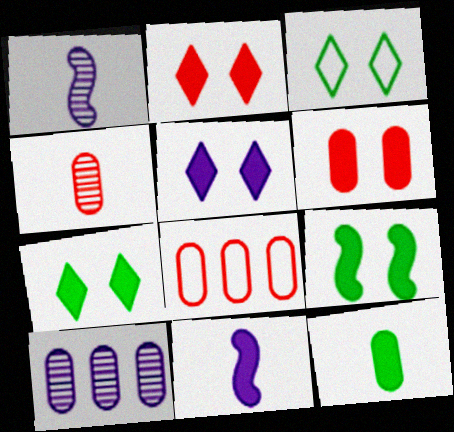[[1, 7, 8], 
[2, 5, 7], 
[4, 6, 8], 
[5, 6, 9]]